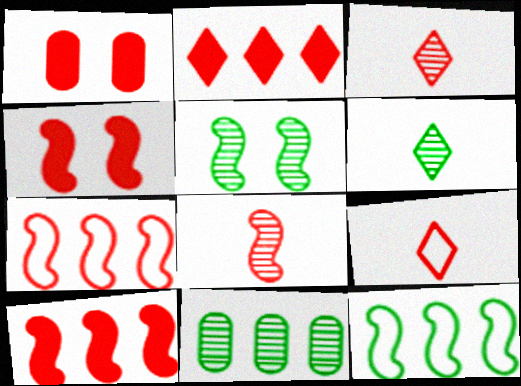[[1, 3, 7], 
[4, 7, 8], 
[5, 6, 11]]